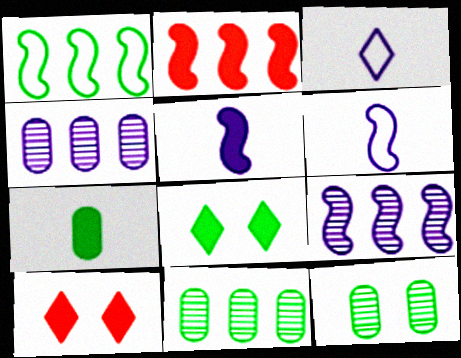[[1, 2, 9], 
[2, 3, 12], 
[6, 10, 11]]